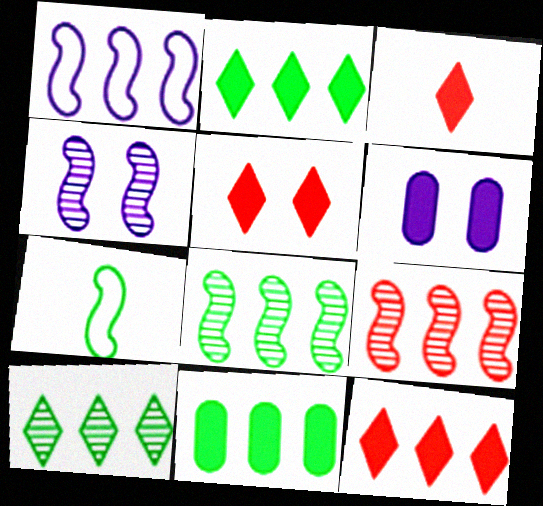[[3, 5, 12]]